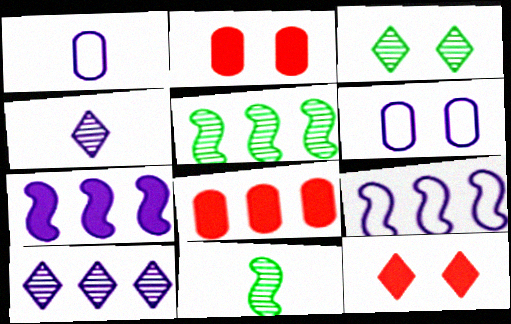[[1, 5, 12], 
[4, 6, 7]]